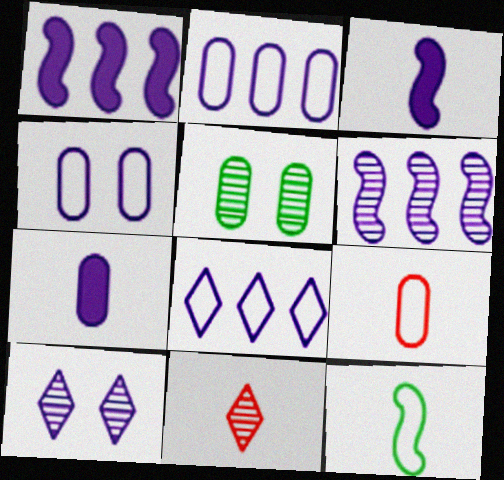[[2, 3, 10], 
[5, 6, 11], 
[7, 11, 12]]